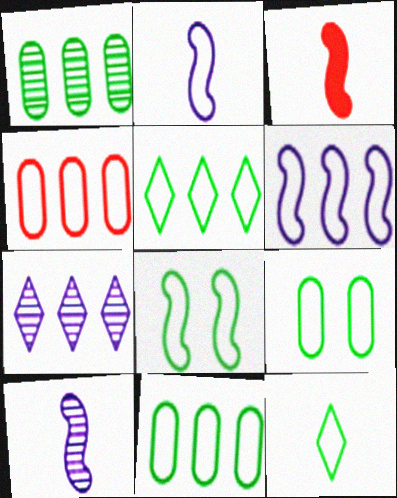[[3, 7, 9], 
[4, 5, 6], 
[8, 11, 12]]